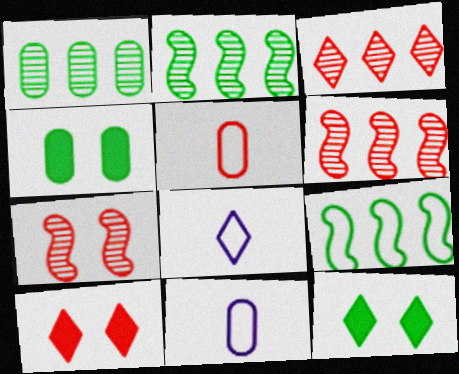[[2, 10, 11], 
[3, 8, 12], 
[4, 6, 8], 
[5, 6, 10], 
[6, 11, 12]]